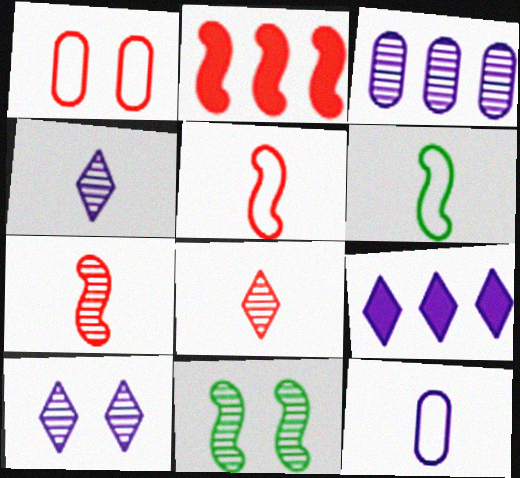[[1, 2, 8], 
[3, 8, 11]]